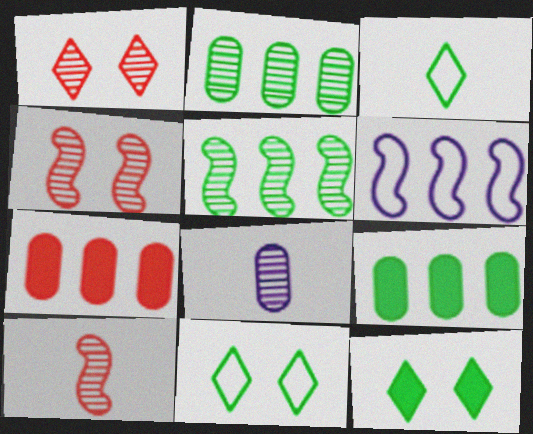[[1, 5, 8]]